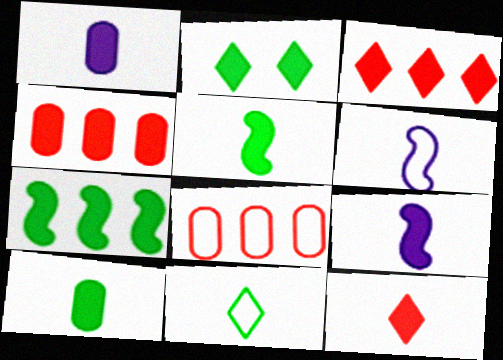[[1, 5, 12], 
[2, 4, 9], 
[2, 7, 10], 
[9, 10, 12]]